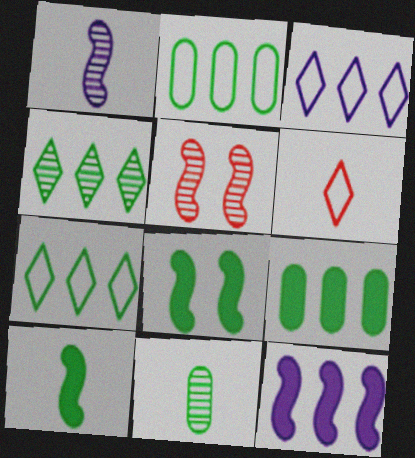[[7, 8, 11]]